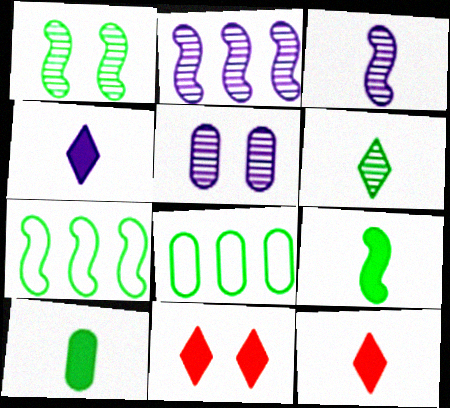[[1, 7, 9], 
[3, 8, 11], 
[5, 7, 12]]